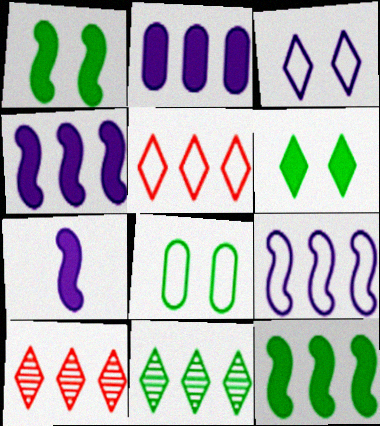[[7, 8, 10]]